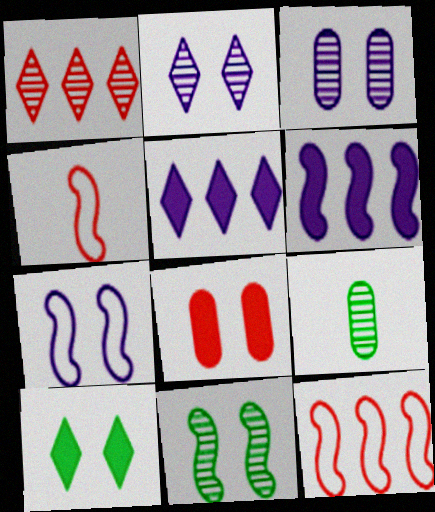[[1, 4, 8], 
[4, 6, 11]]